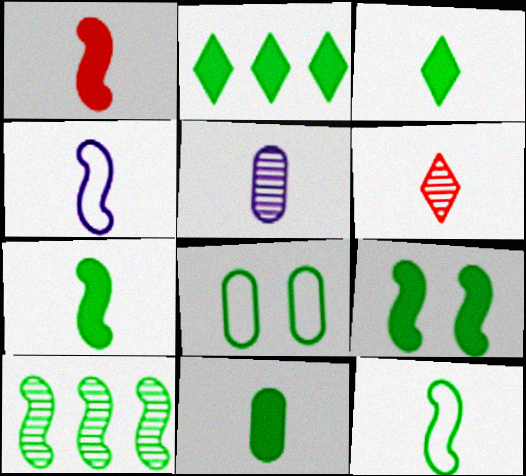[[2, 9, 11], 
[3, 7, 11], 
[3, 8, 10], 
[4, 6, 11], 
[9, 10, 12]]